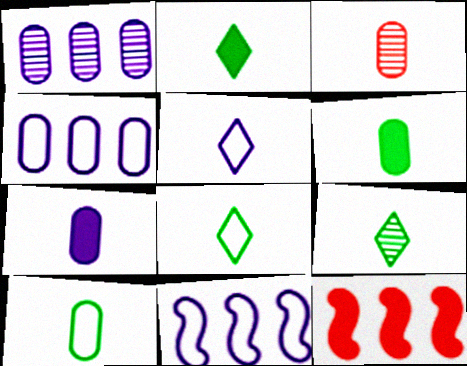[[2, 8, 9], 
[3, 7, 10]]